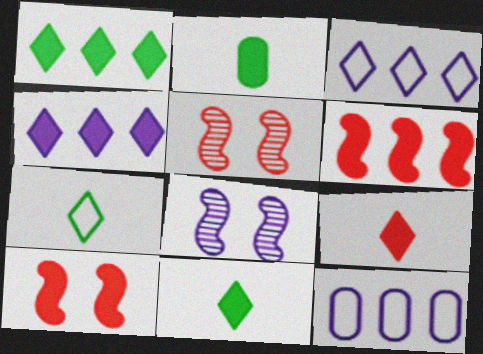[[2, 3, 5], 
[2, 4, 10], 
[5, 11, 12]]